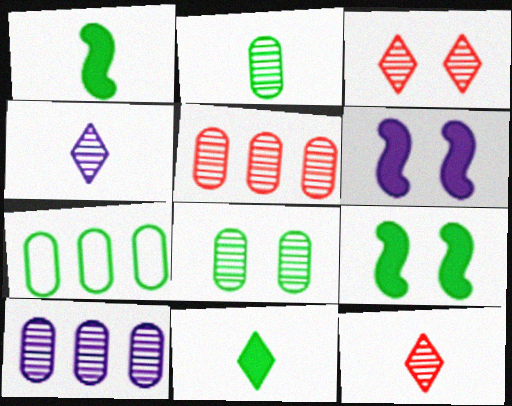[[6, 7, 12]]